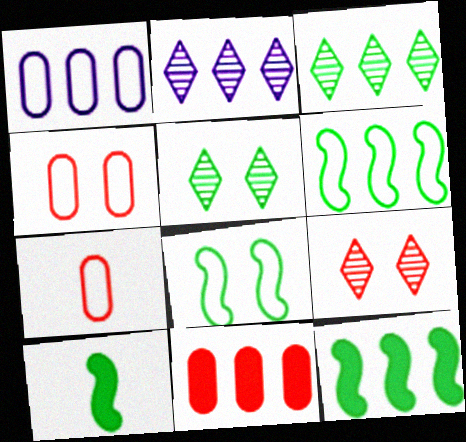[[1, 9, 10], 
[2, 4, 10], 
[2, 6, 11]]